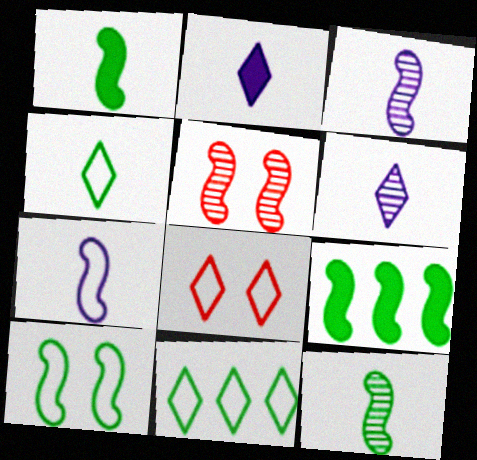[[5, 7, 9], 
[9, 10, 12]]